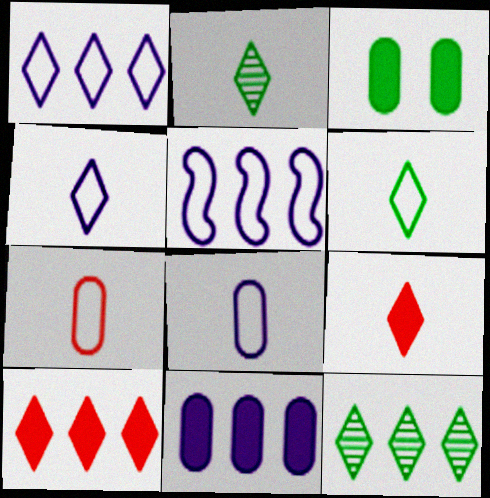[[1, 10, 12], 
[2, 4, 9]]